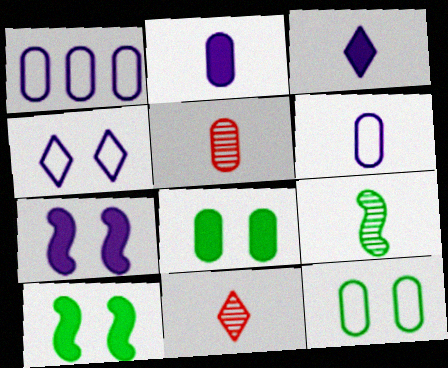[[1, 5, 8], 
[1, 10, 11]]